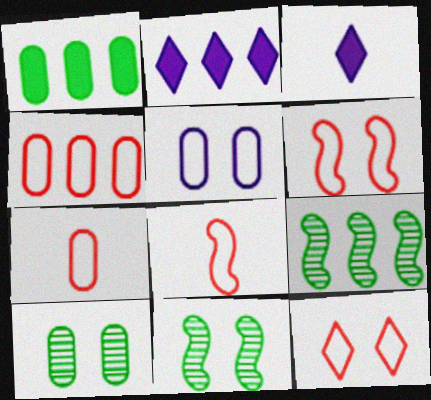[[2, 4, 9], 
[2, 7, 11], 
[2, 8, 10], 
[3, 4, 11], 
[4, 8, 12]]